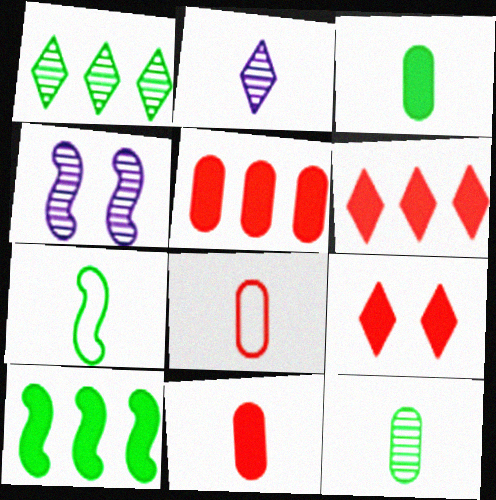[[2, 7, 11]]